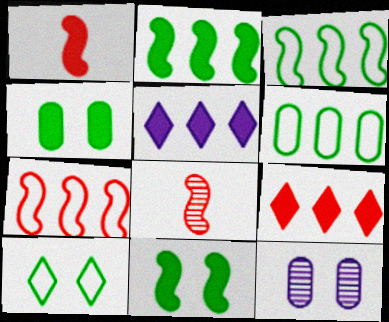[[1, 4, 5]]